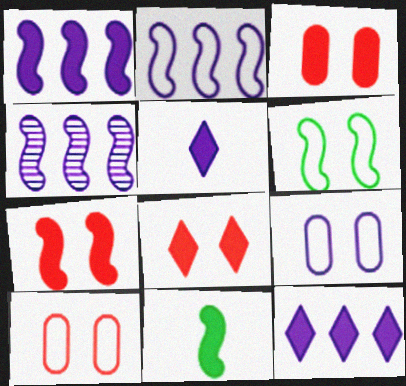[[1, 2, 4], 
[1, 7, 11], 
[3, 7, 8], 
[3, 11, 12], 
[4, 5, 9]]